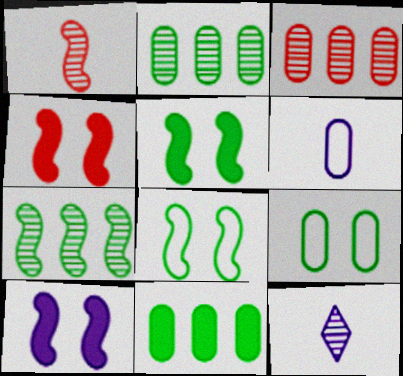[[4, 5, 10]]